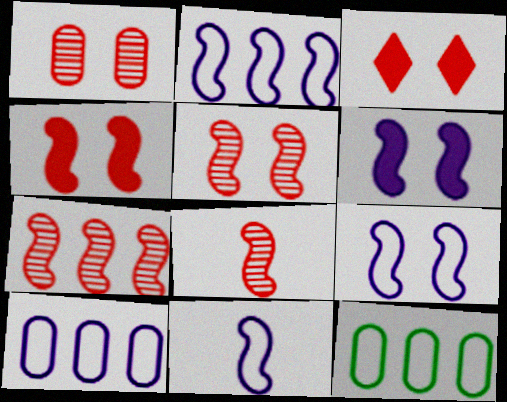[[2, 9, 11], 
[5, 7, 8]]